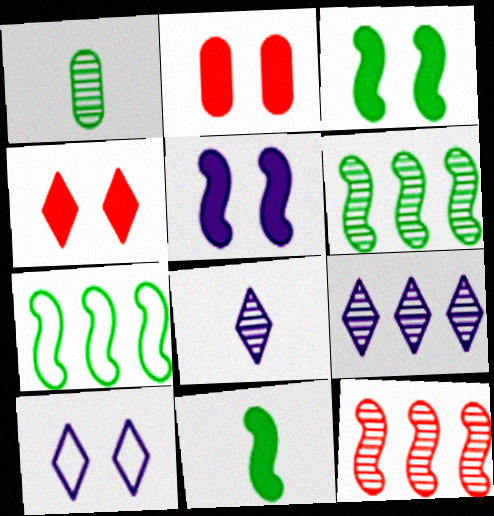[[2, 7, 8]]